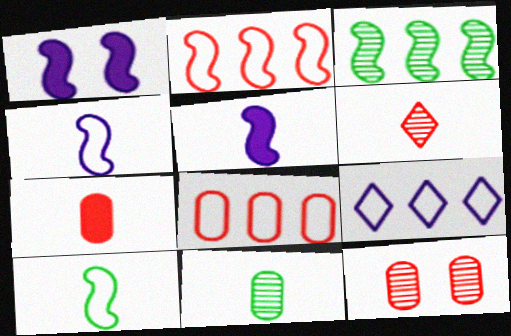[[7, 8, 12]]